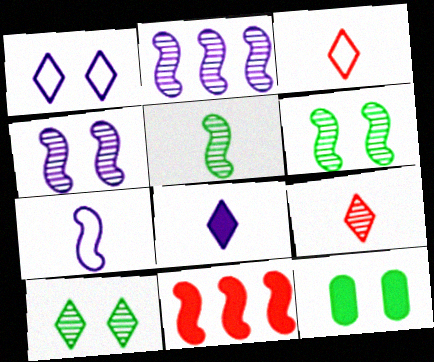[[2, 3, 12], 
[6, 7, 11], 
[8, 11, 12]]